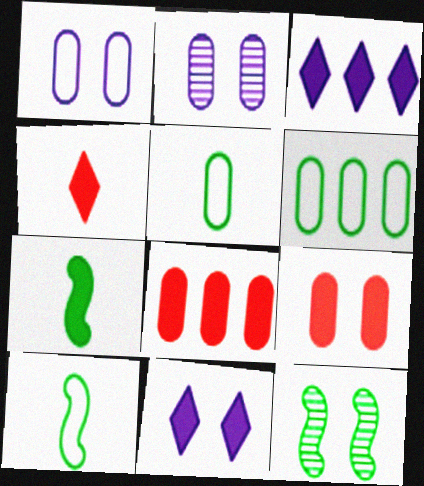[[2, 5, 8], 
[3, 7, 9], 
[7, 8, 11]]